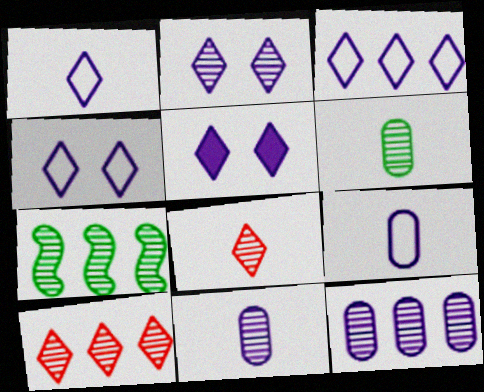[[1, 3, 4], 
[2, 4, 5], 
[7, 10, 12]]